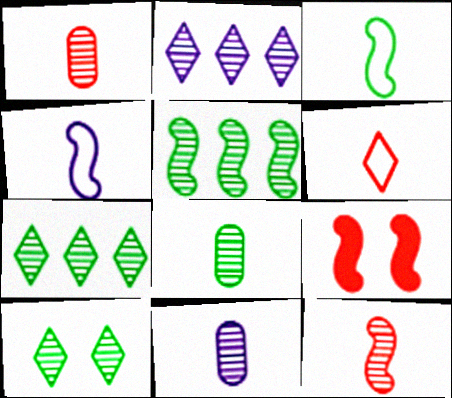[[1, 8, 11], 
[4, 5, 9], 
[5, 8, 10]]